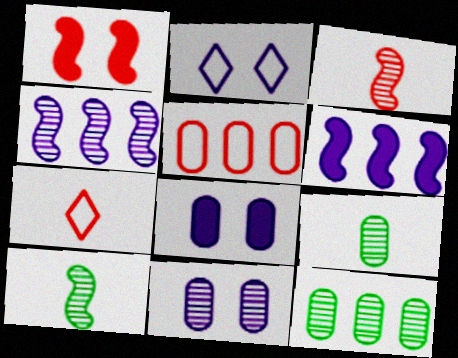[[5, 8, 9]]